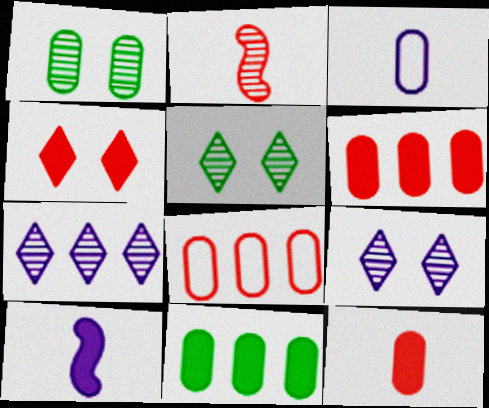[[1, 2, 7], 
[1, 3, 6], 
[2, 4, 8], 
[4, 10, 11], 
[5, 8, 10]]